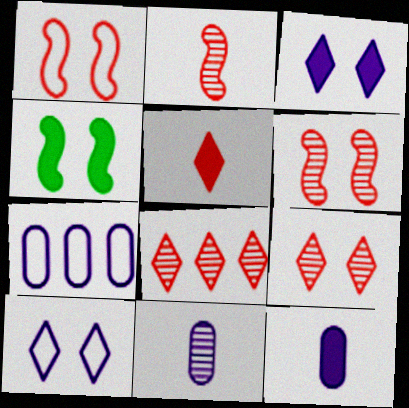[]